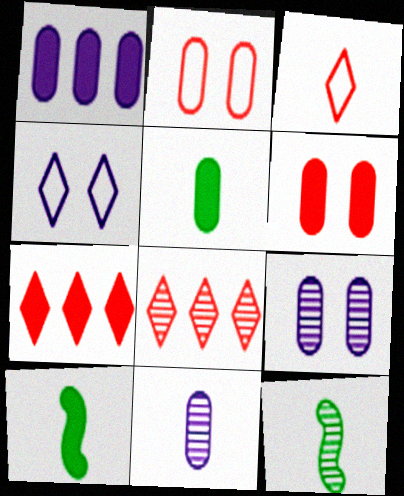[[1, 5, 6], 
[3, 10, 11], 
[8, 9, 12]]